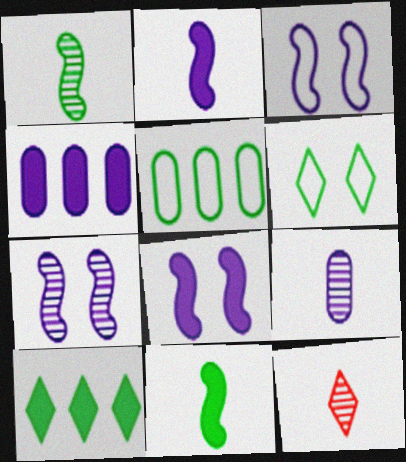[[1, 9, 12], 
[3, 7, 8], 
[5, 8, 12]]